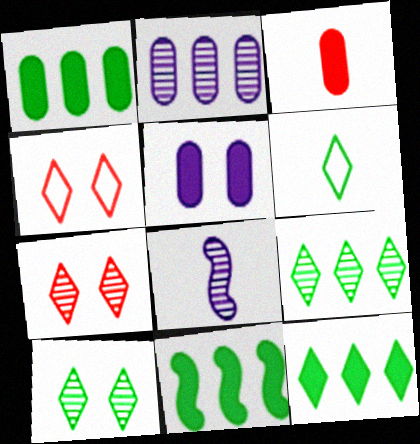[[1, 3, 5], 
[1, 4, 8], 
[1, 11, 12], 
[3, 6, 8], 
[6, 10, 12]]